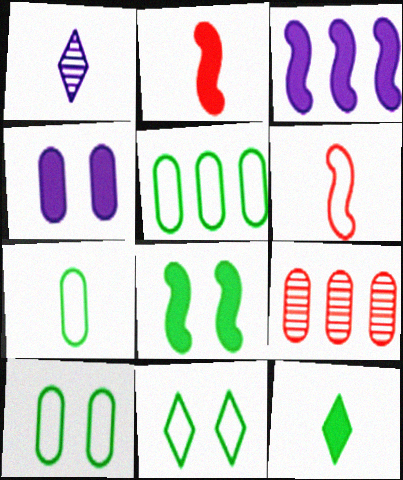[[1, 2, 7], 
[2, 3, 8], 
[4, 7, 9], 
[5, 7, 10]]